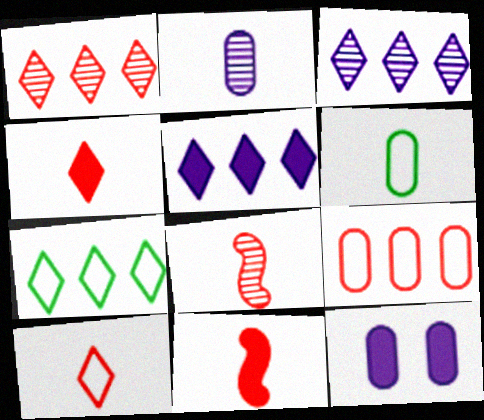[[1, 5, 7], 
[7, 8, 12]]